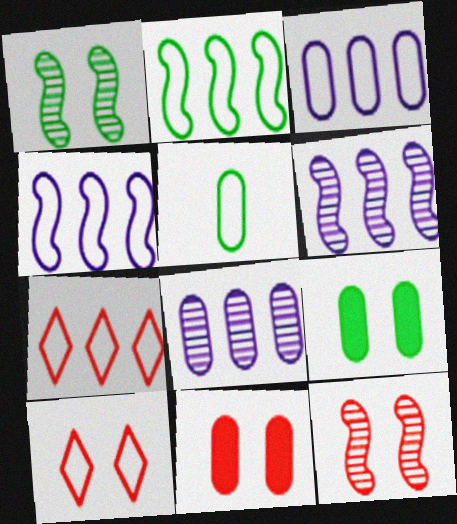[[2, 3, 7], 
[4, 5, 10], 
[5, 8, 11], 
[10, 11, 12]]